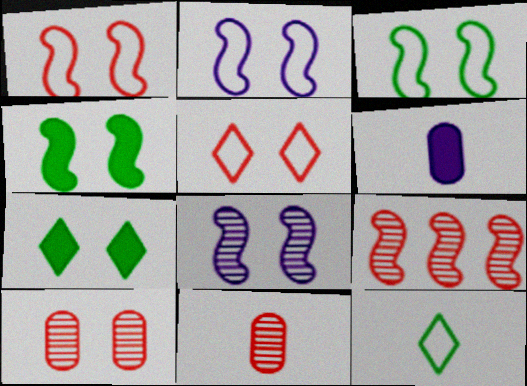[[1, 2, 3], 
[1, 4, 8], 
[2, 7, 10]]